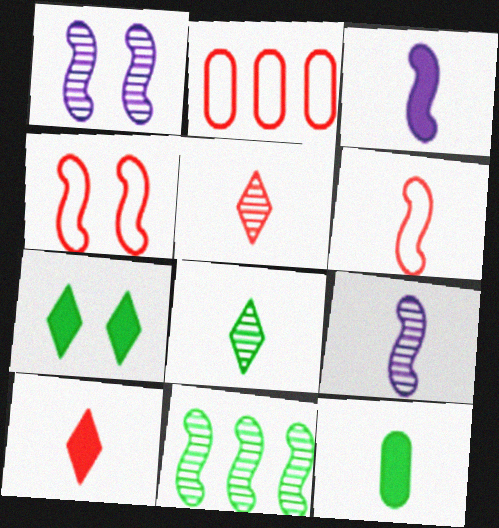[[2, 7, 9], 
[3, 4, 11], 
[3, 10, 12]]